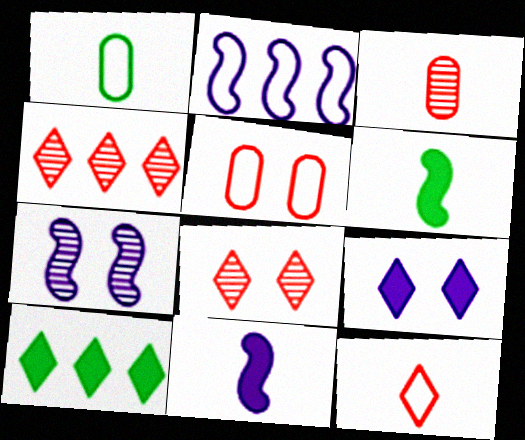[[2, 7, 11]]